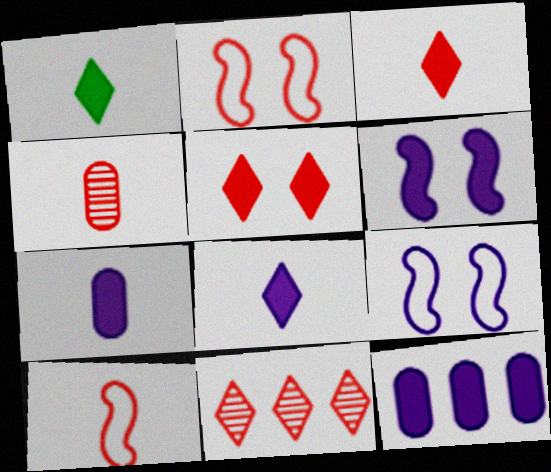[[1, 3, 8], 
[3, 4, 10], 
[6, 8, 12]]